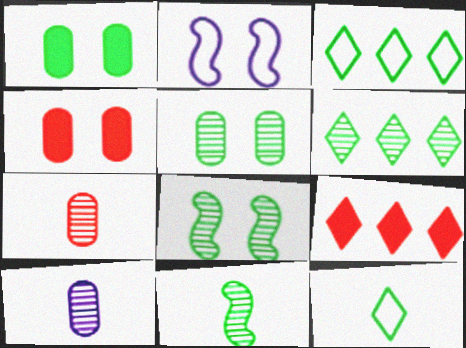[[1, 3, 11], 
[5, 6, 11]]